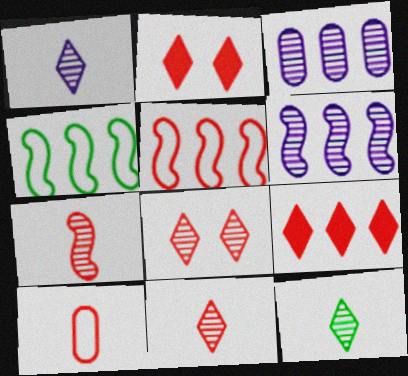[[1, 11, 12], 
[3, 4, 9]]